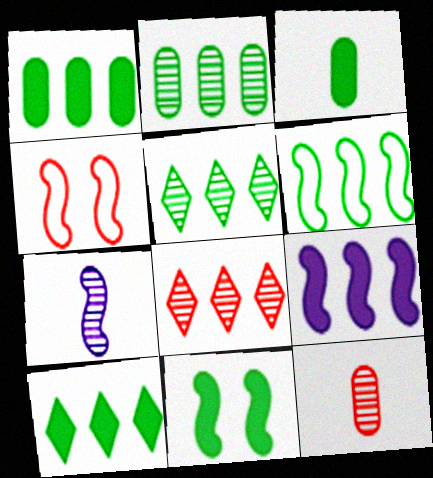[[1, 5, 6], 
[2, 6, 10], 
[3, 10, 11]]